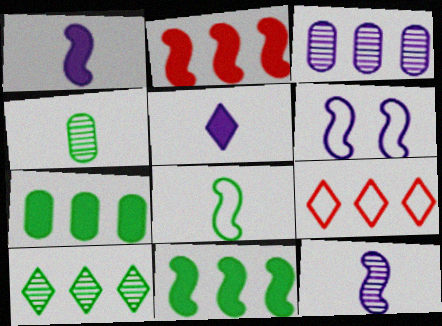[[3, 5, 6], 
[3, 9, 11]]